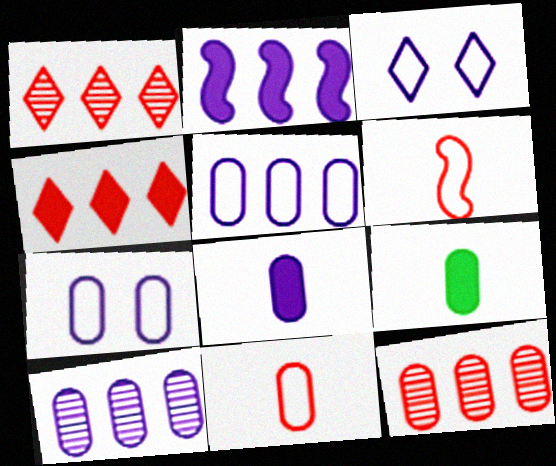[[7, 8, 10], 
[7, 9, 12]]